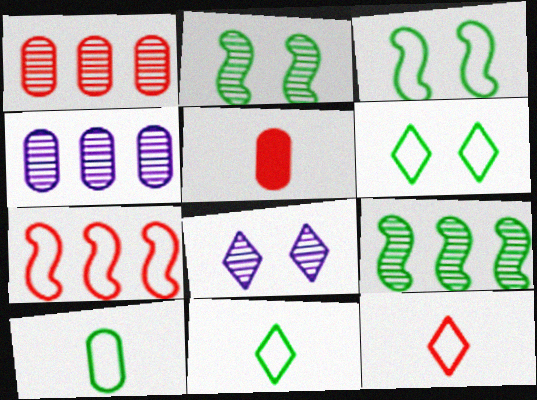[]